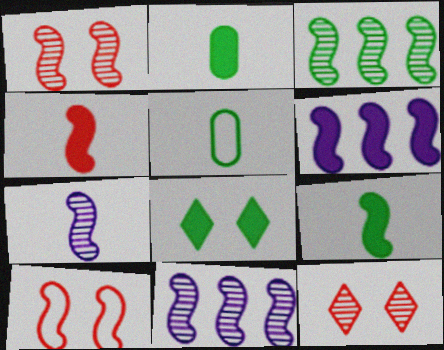[[1, 3, 7], 
[3, 5, 8], 
[5, 6, 12], 
[9, 10, 11]]